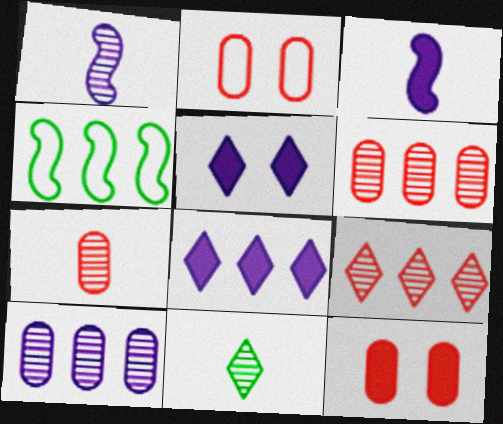[[1, 7, 11], 
[4, 5, 7], 
[4, 6, 8]]